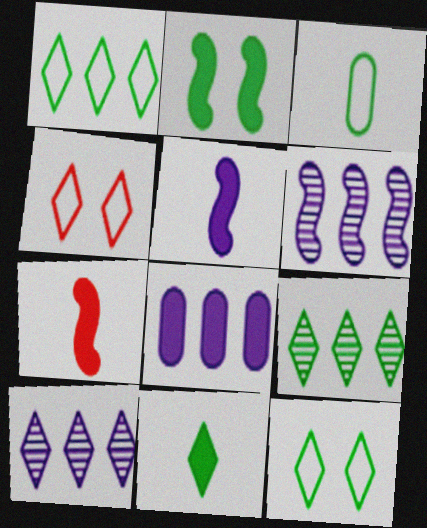[[2, 3, 9], 
[4, 10, 11], 
[9, 11, 12]]